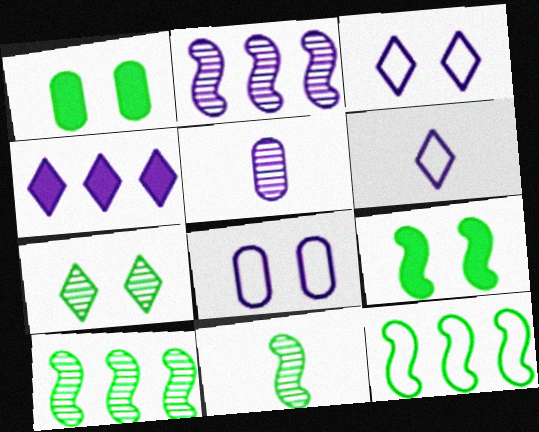[[9, 11, 12]]